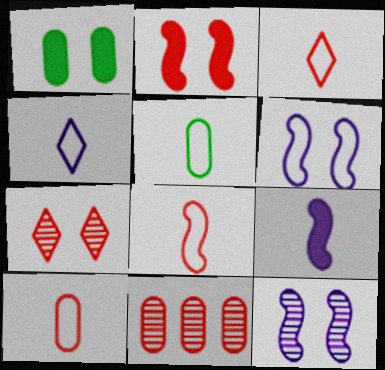[[1, 6, 7], 
[2, 3, 11], 
[3, 8, 10], 
[4, 5, 8]]